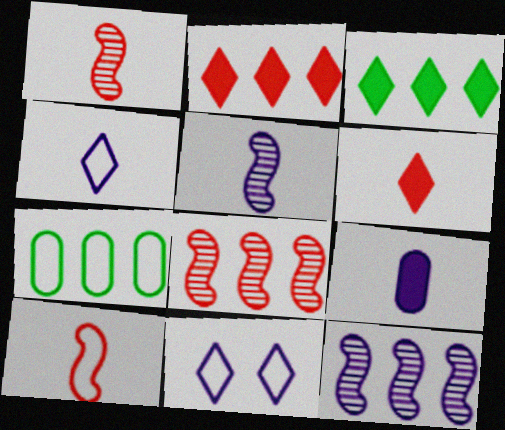[[2, 7, 12], 
[4, 5, 9], 
[7, 10, 11], 
[9, 11, 12]]